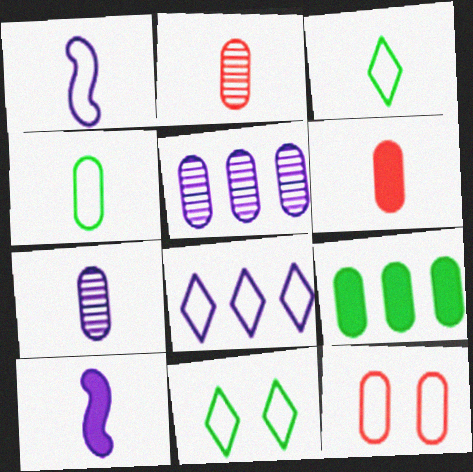[[2, 3, 10], 
[4, 6, 7], 
[7, 9, 12]]